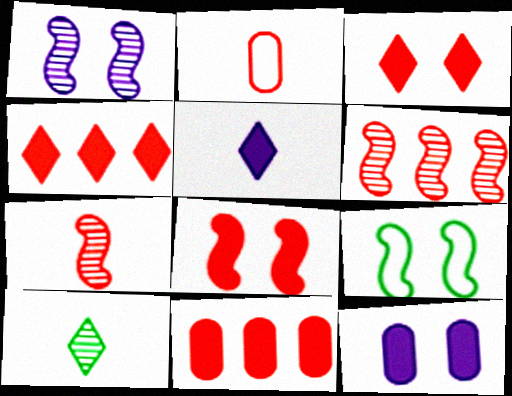[[1, 8, 9], 
[2, 3, 6]]